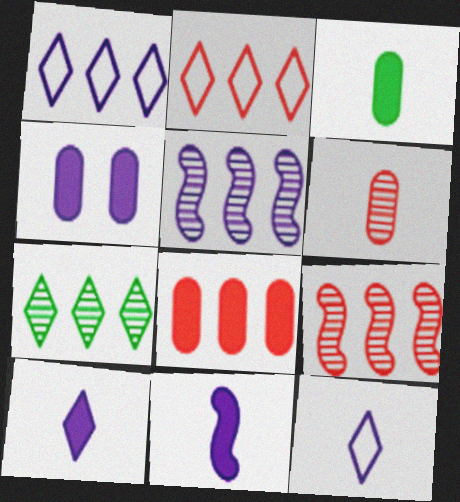[[2, 8, 9], 
[3, 4, 8], 
[4, 5, 12]]